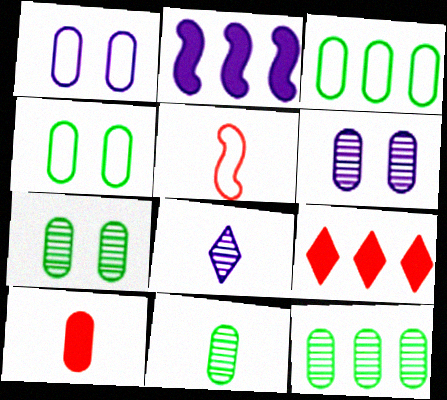[[1, 2, 8], 
[1, 10, 12], 
[3, 6, 10], 
[7, 11, 12]]